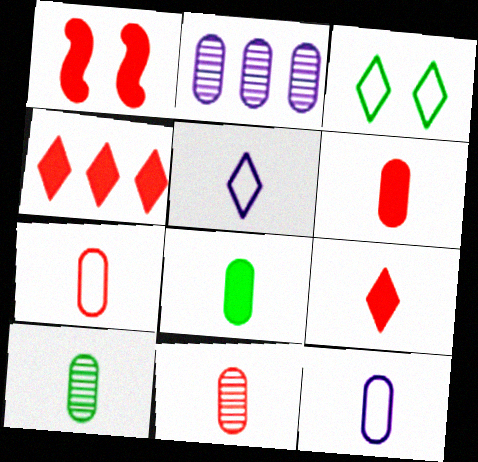[[1, 4, 6], 
[6, 7, 11], 
[6, 10, 12], 
[8, 11, 12]]